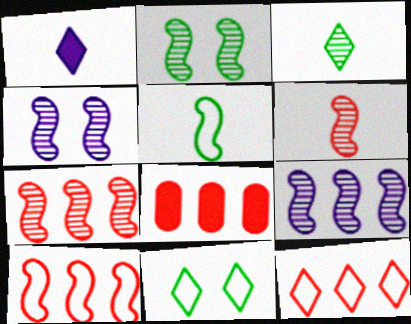[[2, 6, 9], 
[7, 8, 12]]